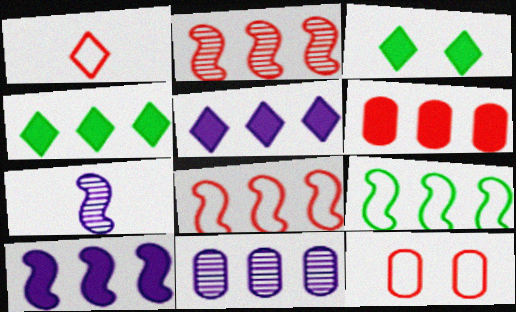[[1, 8, 12], 
[2, 9, 10], 
[4, 6, 10], 
[4, 7, 12], 
[4, 8, 11]]